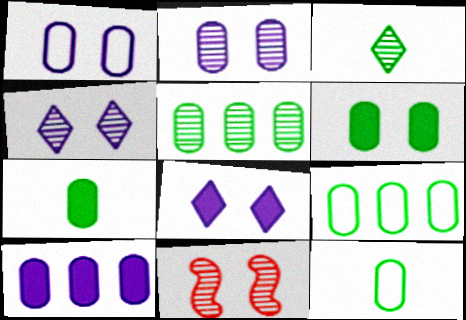[[5, 6, 12]]